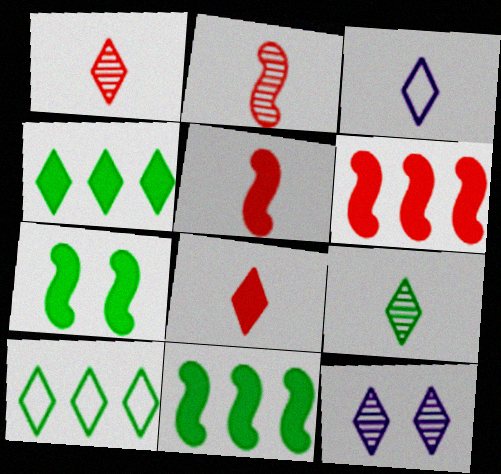[[3, 8, 9], 
[8, 10, 12]]